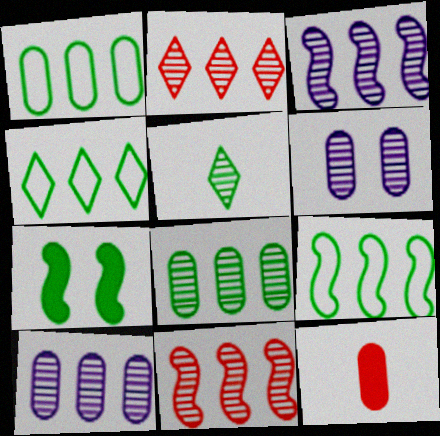[[1, 4, 9], 
[1, 5, 7], 
[1, 6, 12], 
[2, 3, 8], 
[5, 6, 11]]